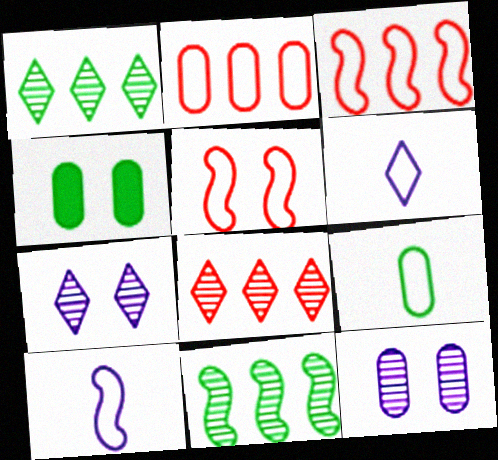[[4, 5, 7], 
[4, 8, 10]]